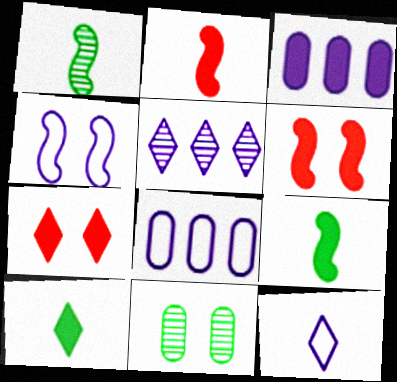[[1, 7, 8], 
[3, 6, 10], 
[3, 7, 9], 
[4, 7, 11], 
[4, 8, 12]]